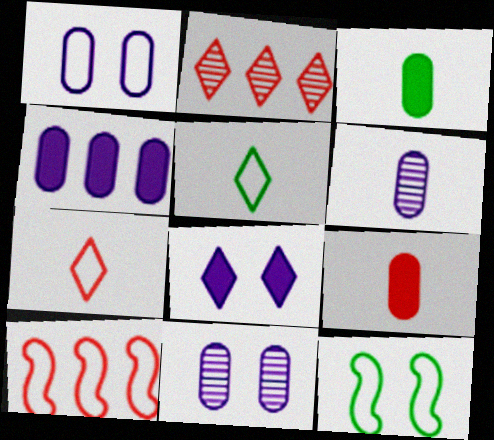[[1, 4, 6], 
[1, 5, 10], 
[2, 5, 8]]